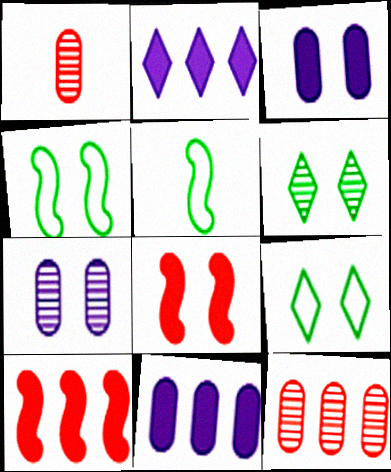[[1, 2, 4], 
[7, 8, 9]]